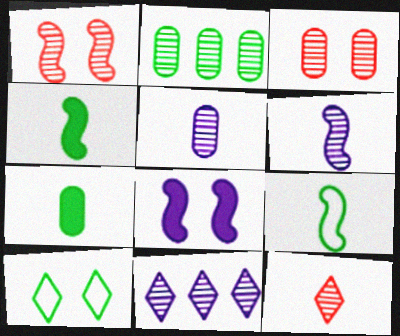[[2, 3, 5], 
[2, 4, 10], 
[3, 8, 10]]